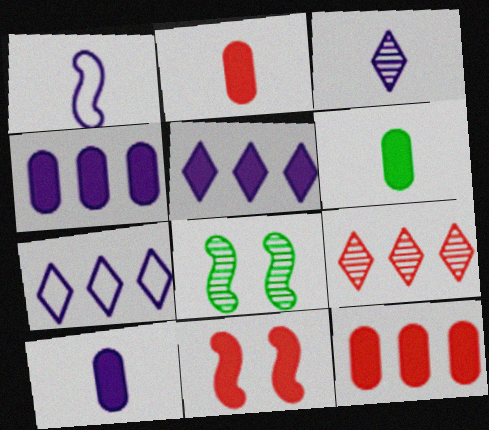[[1, 3, 10], 
[2, 6, 10], 
[2, 7, 8], 
[5, 6, 11]]